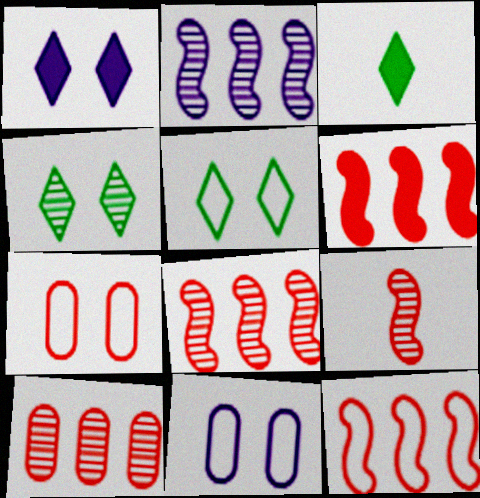[[2, 3, 7], 
[3, 8, 11], 
[6, 8, 12]]